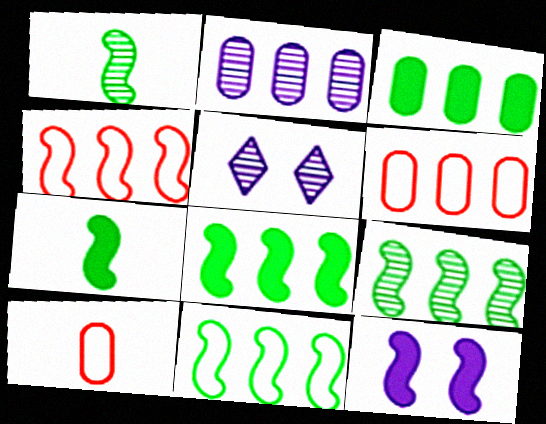[[1, 4, 12], 
[2, 3, 6], 
[5, 6, 7], 
[5, 8, 10], 
[8, 9, 11]]